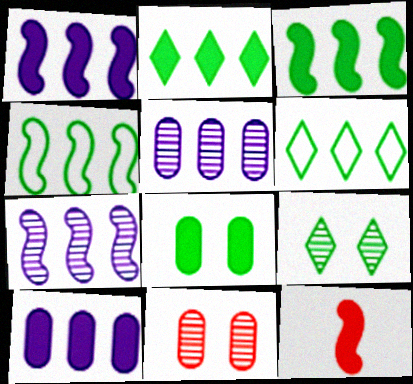[]